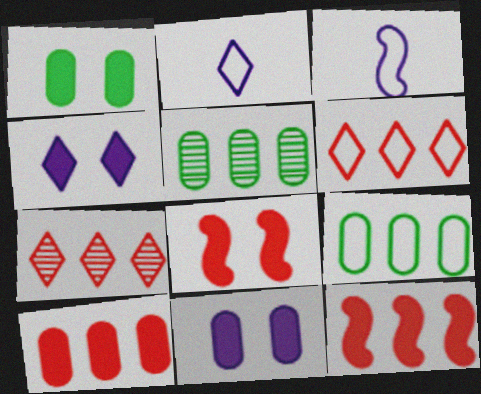[[1, 3, 7], 
[1, 4, 8], 
[2, 5, 8]]